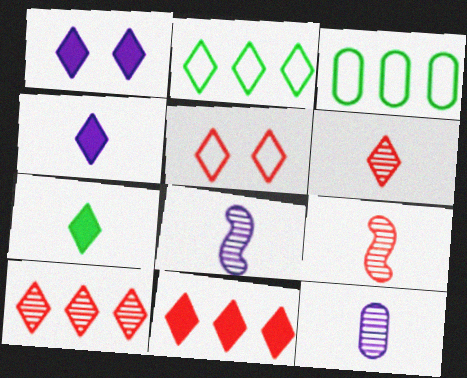[[1, 2, 6], 
[1, 3, 9], 
[1, 7, 11], 
[5, 6, 11]]